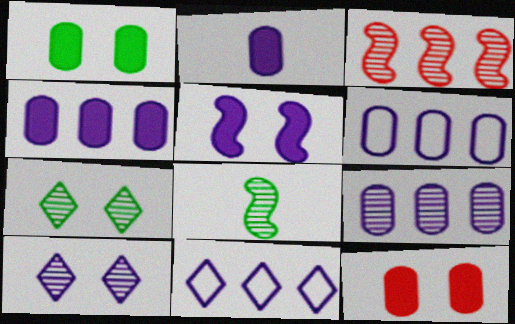[[4, 6, 9], 
[8, 11, 12]]